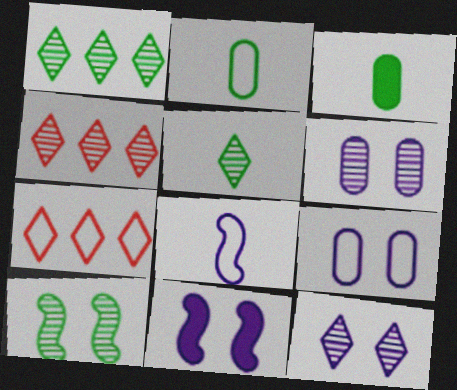[[2, 4, 11], 
[4, 5, 12], 
[9, 11, 12]]